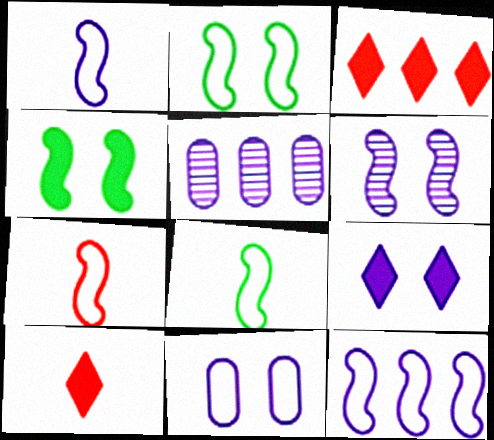[[1, 5, 9], 
[1, 7, 8], 
[2, 5, 10], 
[2, 7, 12], 
[6, 9, 11]]